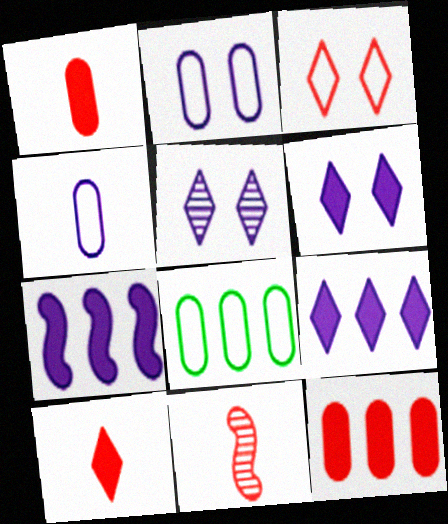[[3, 11, 12], 
[4, 5, 7], 
[6, 8, 11]]